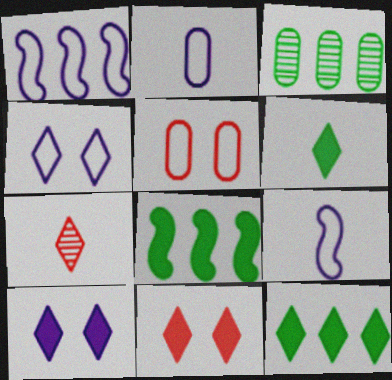[[1, 2, 4], 
[3, 9, 11], 
[4, 7, 12]]